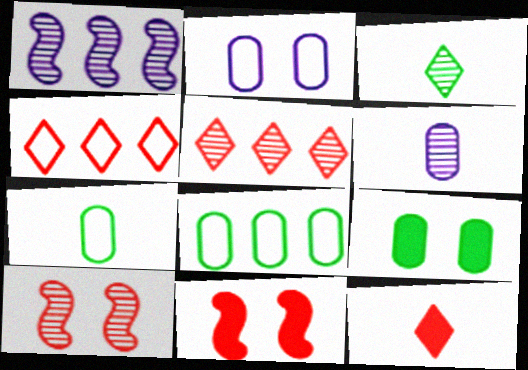[]